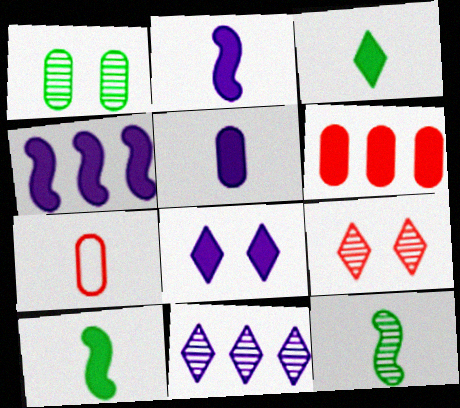[[4, 5, 8], 
[6, 8, 10]]